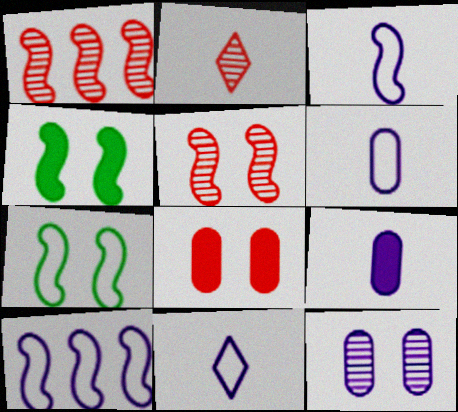[[1, 3, 4], 
[3, 6, 11]]